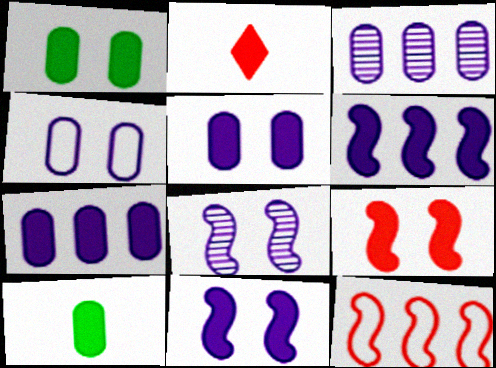[[1, 2, 6]]